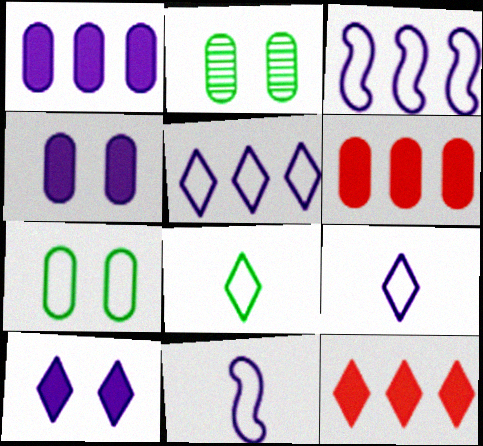[[2, 11, 12]]